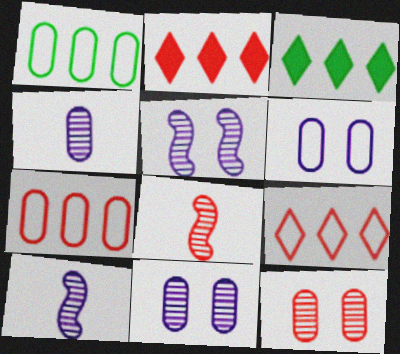[[3, 6, 8]]